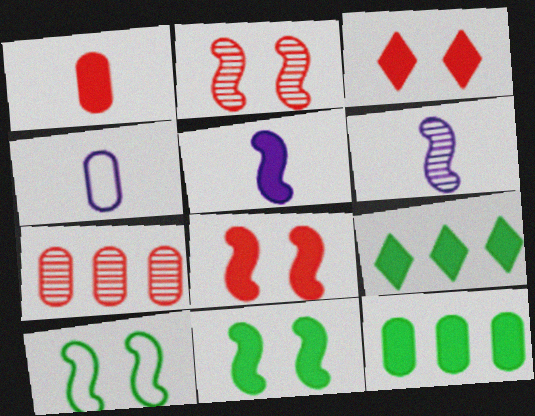[[2, 4, 9], 
[3, 5, 12]]